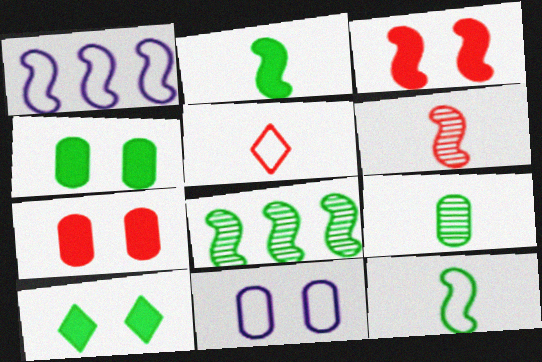[]